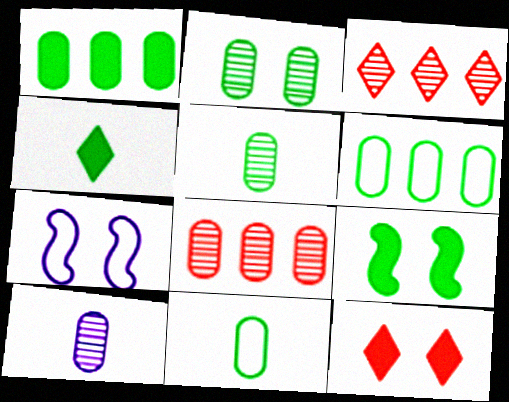[[1, 2, 11], 
[1, 4, 9], 
[2, 7, 12], 
[2, 8, 10], 
[4, 7, 8]]